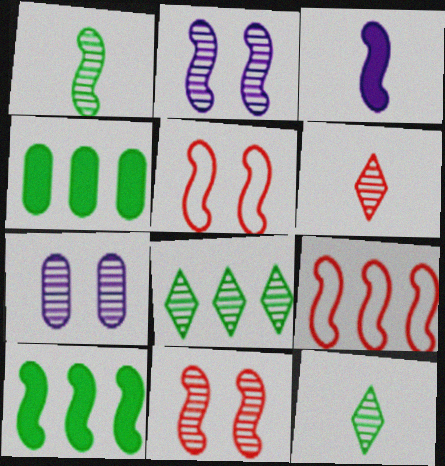[]